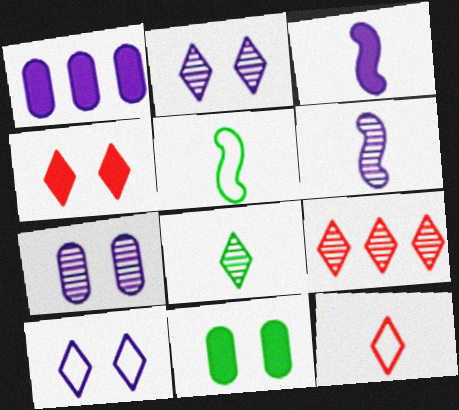[[1, 6, 10], 
[2, 8, 9], 
[4, 9, 12]]